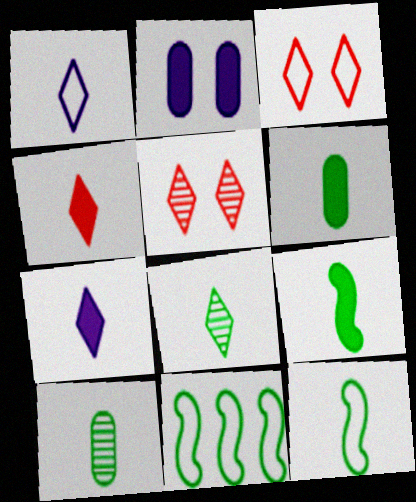[[1, 4, 8], 
[6, 8, 12]]